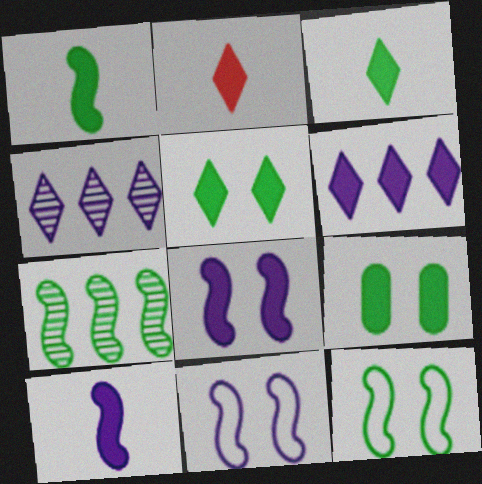[[1, 7, 12], 
[2, 5, 6]]